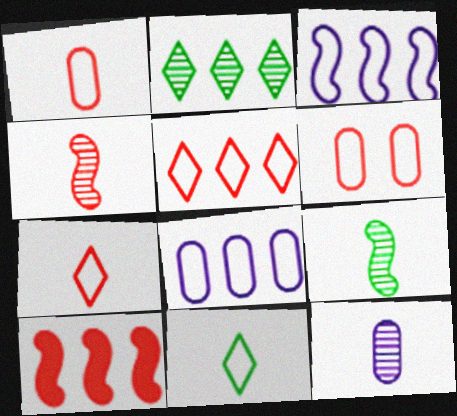[[2, 8, 10], 
[3, 6, 11]]